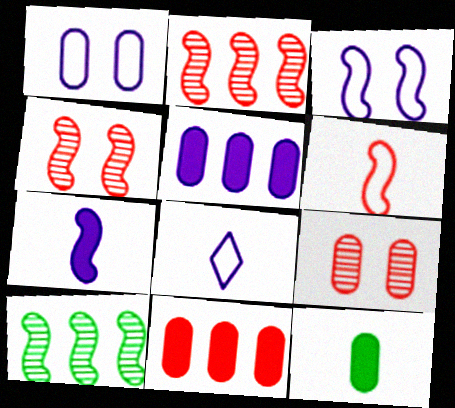[]